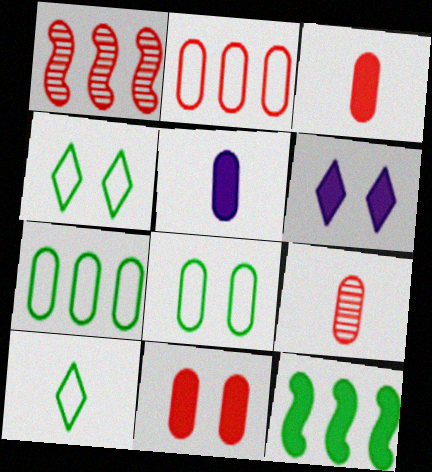[[1, 4, 5], 
[2, 9, 11], 
[3, 6, 12]]